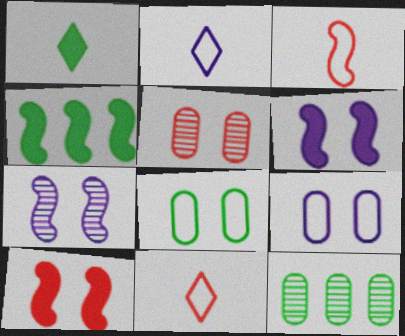[[2, 4, 5], 
[2, 10, 12], 
[3, 4, 7], 
[6, 11, 12]]